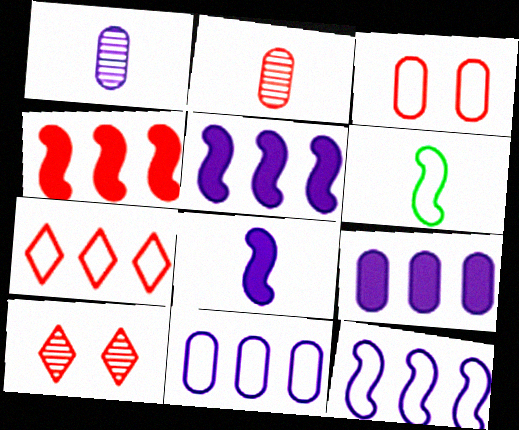[[6, 9, 10]]